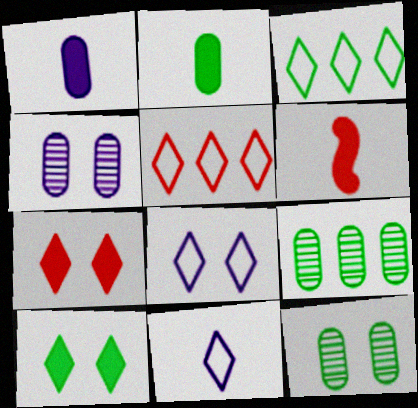[[3, 4, 6], 
[6, 8, 9]]